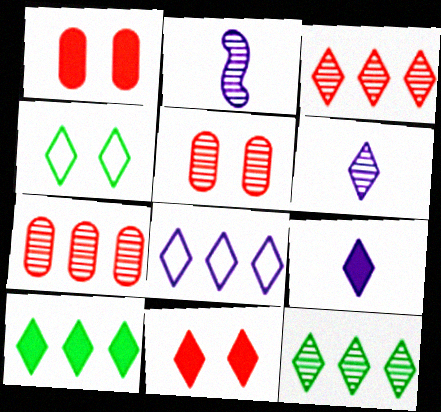[[2, 5, 12], 
[3, 4, 9], 
[3, 8, 10], 
[9, 10, 11]]